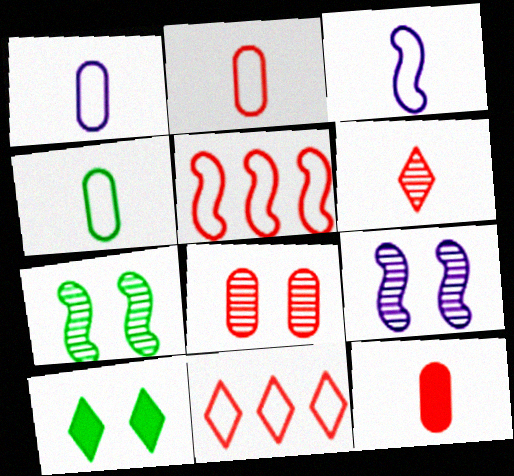[[1, 2, 4]]